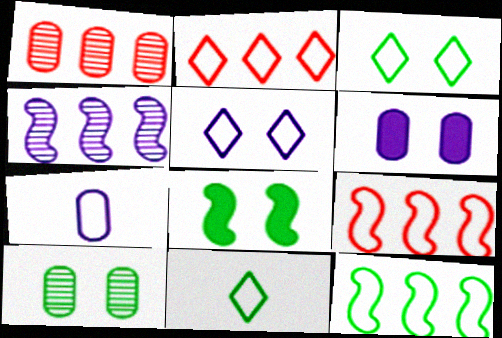[[2, 5, 11], 
[3, 7, 9], 
[3, 8, 10]]